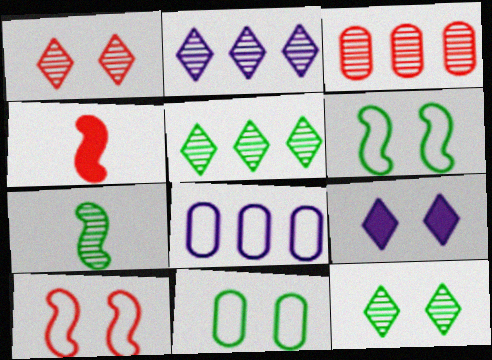[[2, 4, 11], 
[4, 8, 12]]